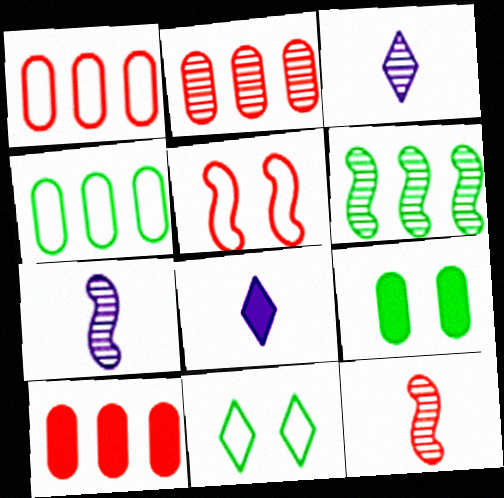[[1, 2, 10], 
[7, 10, 11]]